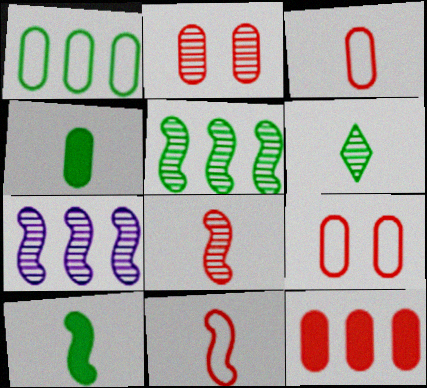[[2, 3, 12], 
[2, 6, 7]]